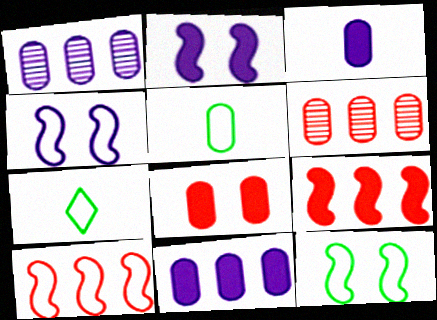[[1, 5, 8], 
[2, 6, 7]]